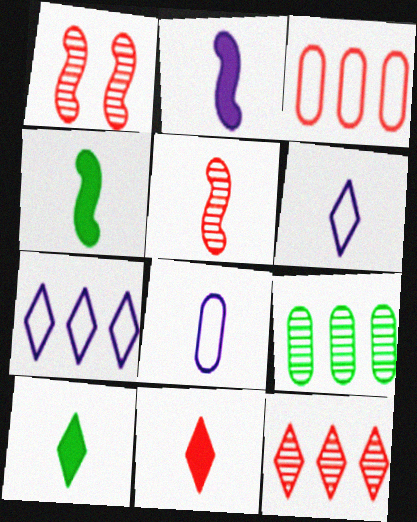[[1, 3, 11], 
[5, 8, 10]]